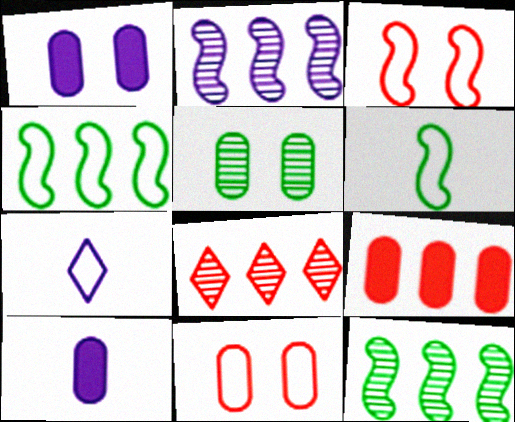[[1, 2, 7], 
[1, 5, 11], 
[1, 6, 8], 
[4, 7, 11]]